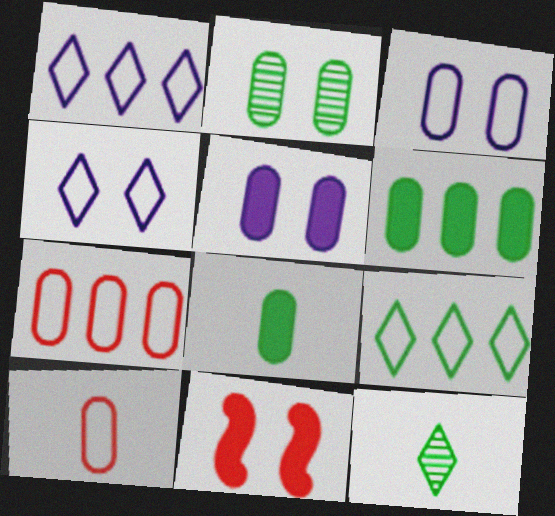[[2, 4, 11]]